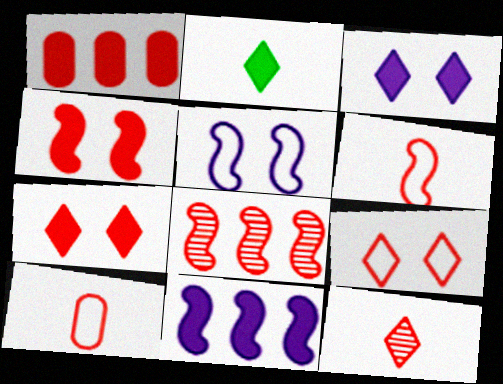[[4, 6, 8], 
[7, 8, 10]]